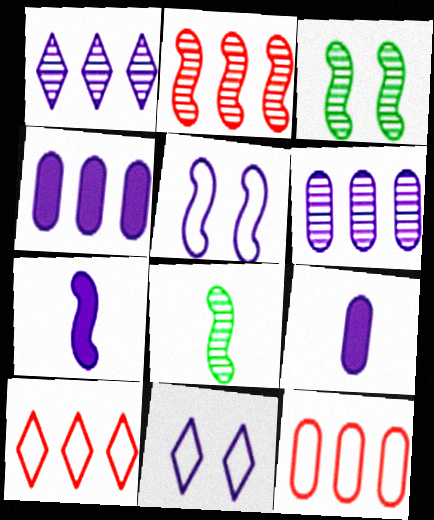[[1, 5, 9], 
[3, 9, 10], 
[6, 7, 11]]